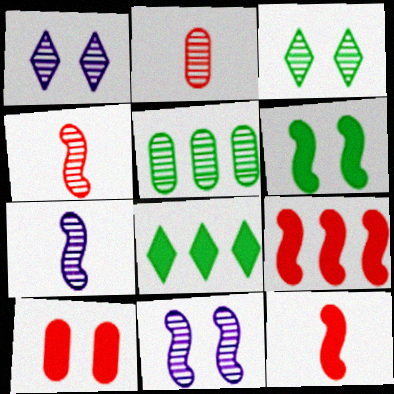[[1, 4, 5]]